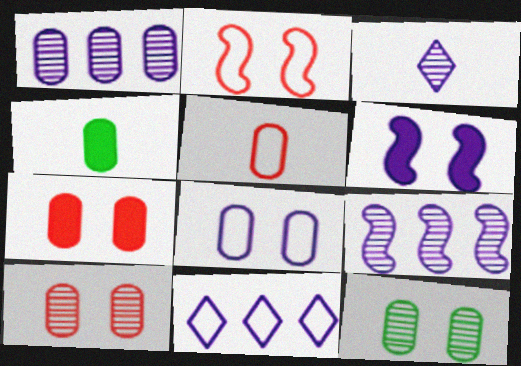[[7, 8, 12]]